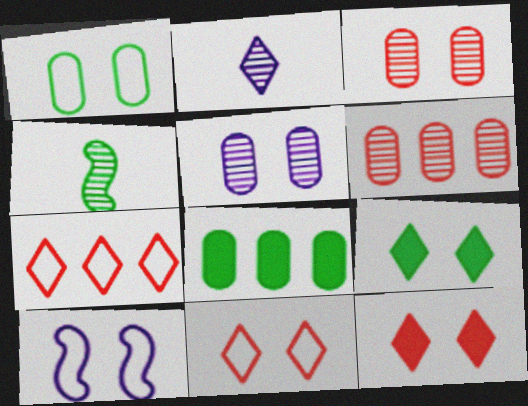[[1, 10, 11], 
[2, 7, 9], 
[3, 9, 10]]